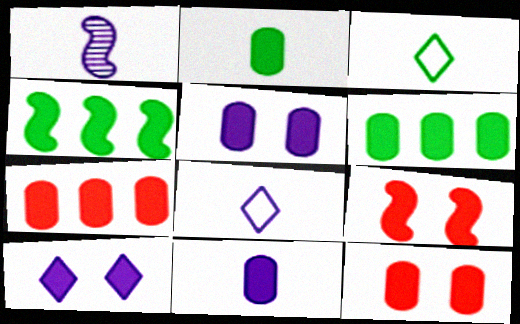[[1, 8, 11], 
[2, 5, 7], 
[6, 11, 12]]